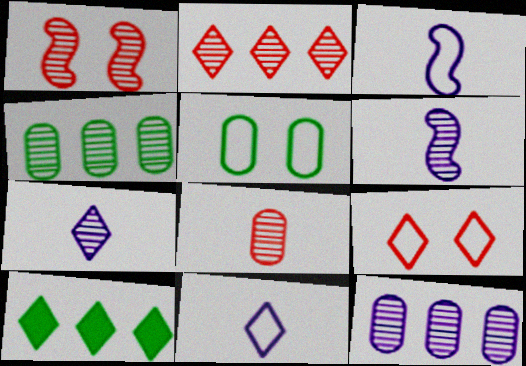[[1, 2, 8], 
[1, 4, 7], 
[7, 9, 10]]